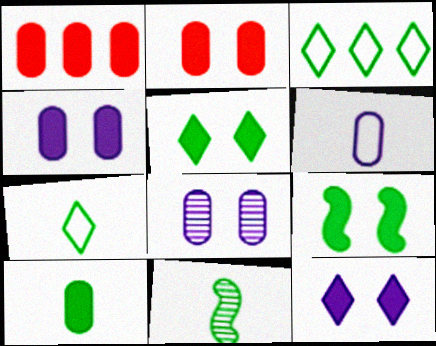[[1, 4, 10], 
[2, 9, 12], 
[7, 10, 11]]